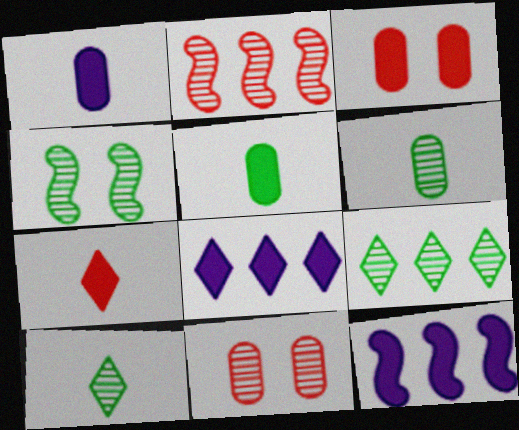[[4, 6, 9]]